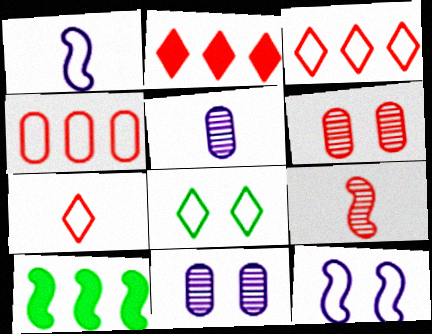[[1, 4, 8], 
[7, 10, 11], 
[9, 10, 12]]